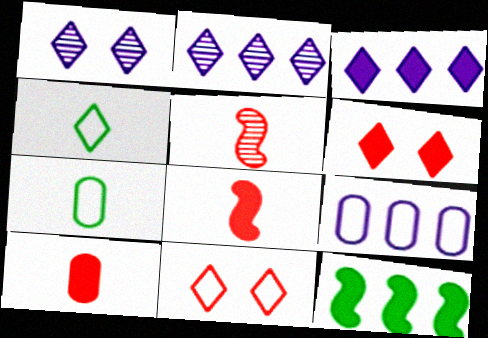[[2, 4, 6]]